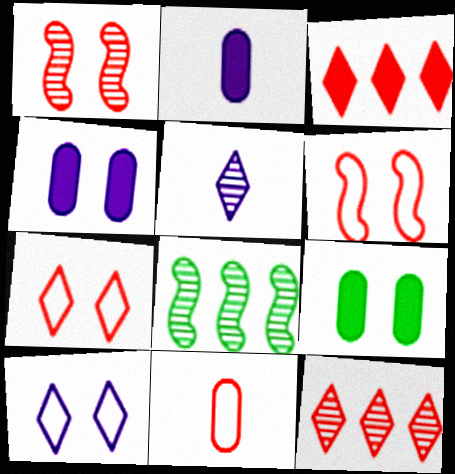[[1, 3, 11], 
[1, 9, 10], 
[2, 7, 8]]